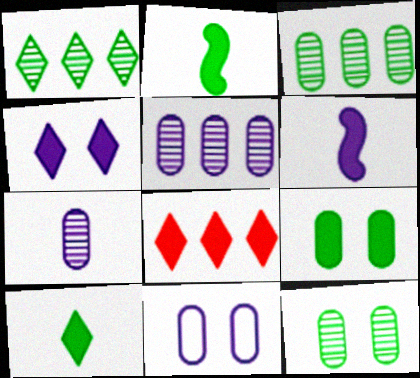[[4, 8, 10], 
[6, 8, 9]]